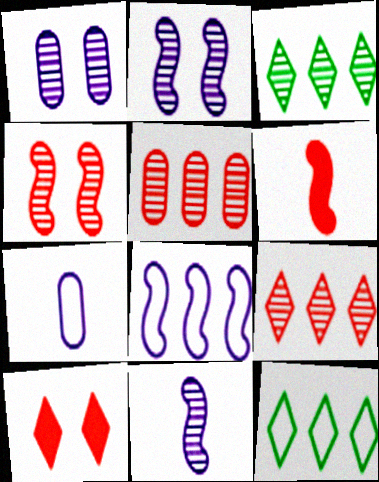[[1, 6, 12]]